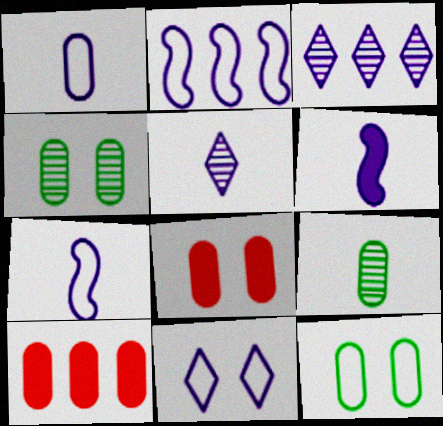[[1, 2, 11], 
[1, 4, 10], 
[1, 5, 6]]